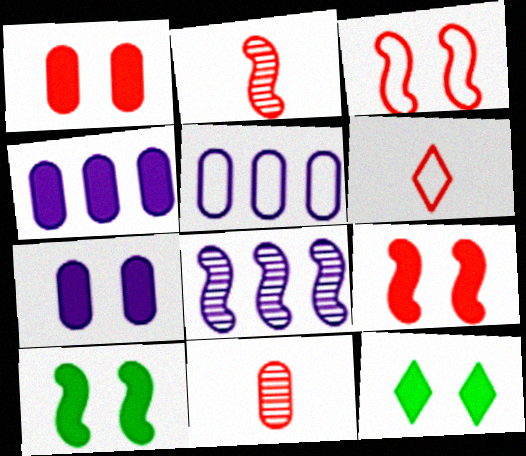[[2, 5, 12], 
[7, 9, 12]]